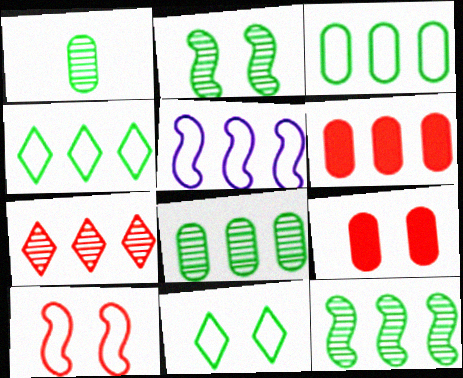[]